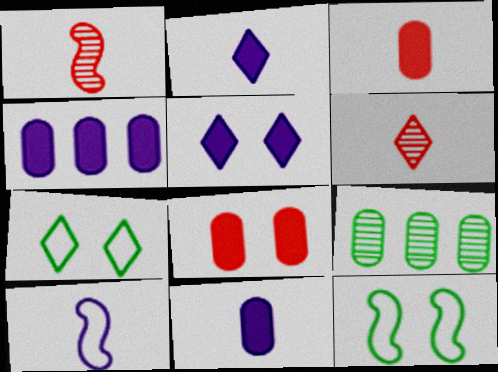[[1, 4, 7], 
[4, 6, 12]]